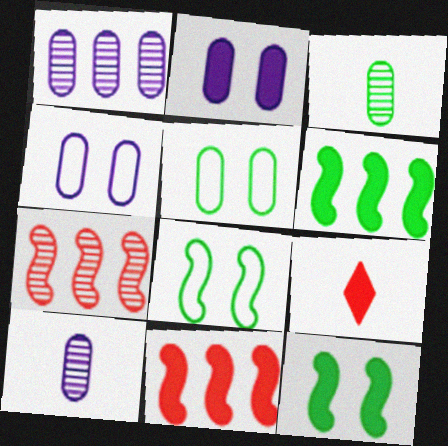[[1, 8, 9], 
[2, 6, 9]]